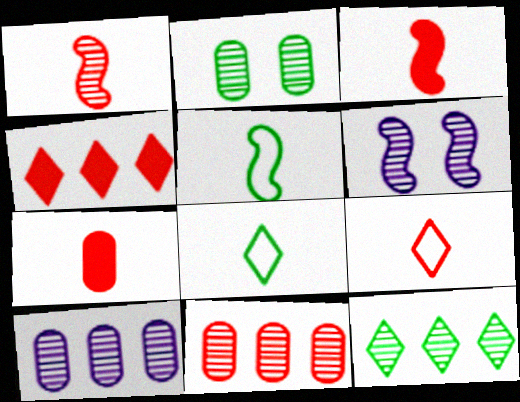[[1, 7, 9]]